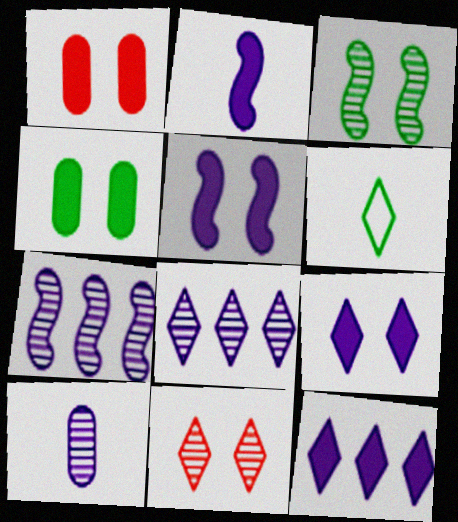[[1, 6, 7], 
[6, 11, 12]]